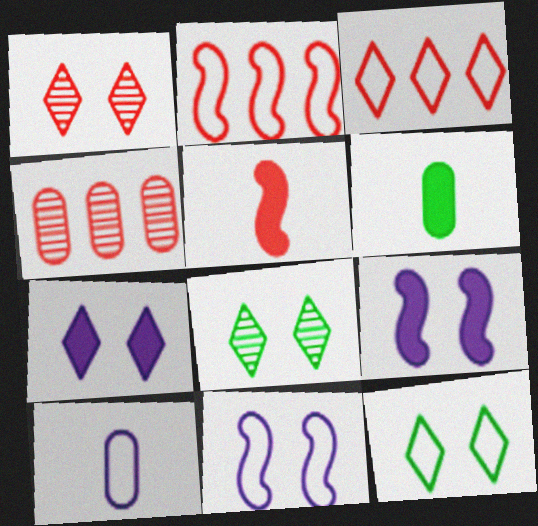[[1, 7, 12], 
[2, 10, 12]]